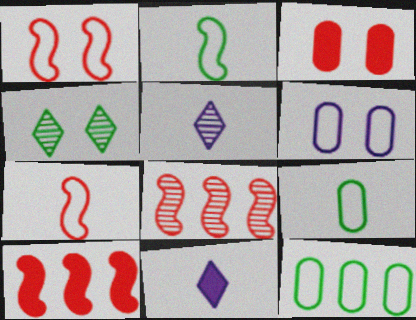[]